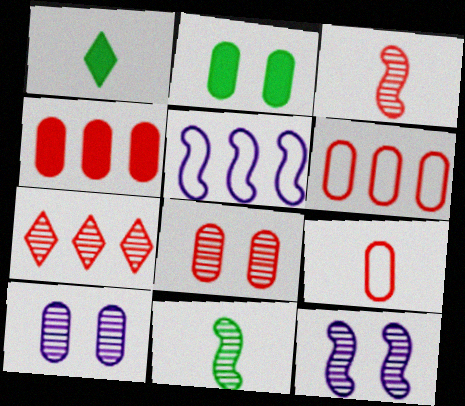[[1, 5, 8], 
[1, 6, 12], 
[3, 7, 8], 
[4, 8, 9], 
[7, 10, 11]]